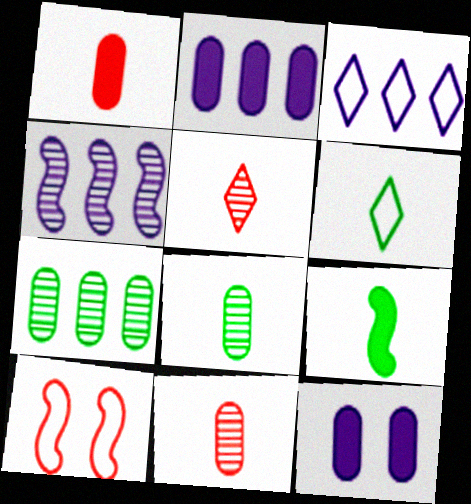[[2, 3, 4], 
[4, 9, 10], 
[6, 8, 9]]